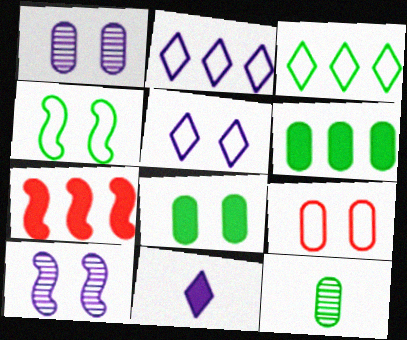[[1, 8, 9], 
[4, 5, 9], 
[5, 7, 12], 
[7, 8, 11]]